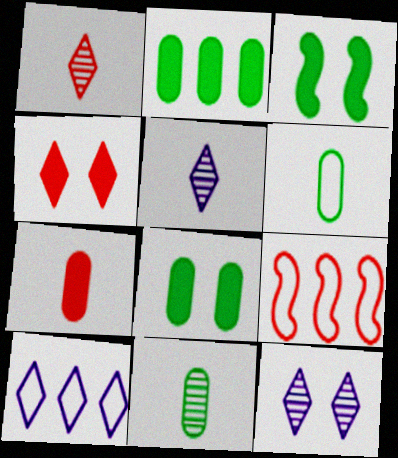[[5, 8, 9]]